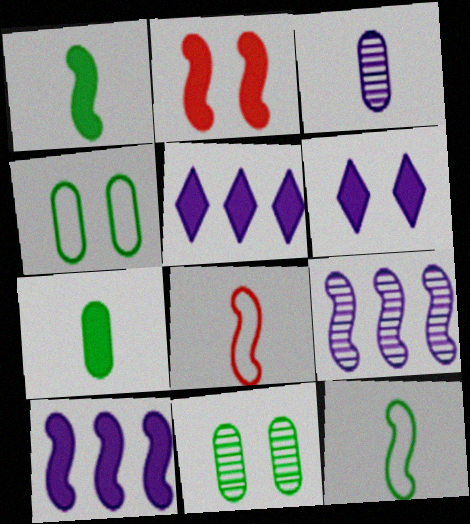[[1, 2, 10], 
[2, 5, 7], 
[2, 9, 12], 
[5, 8, 11]]